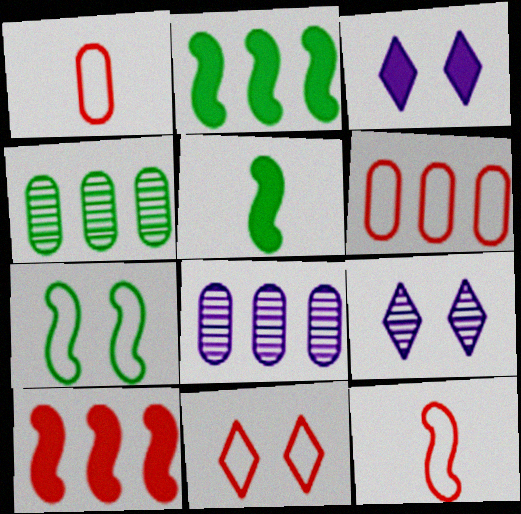[[1, 2, 9], 
[3, 4, 12], 
[5, 6, 9], 
[5, 8, 11], 
[6, 11, 12]]